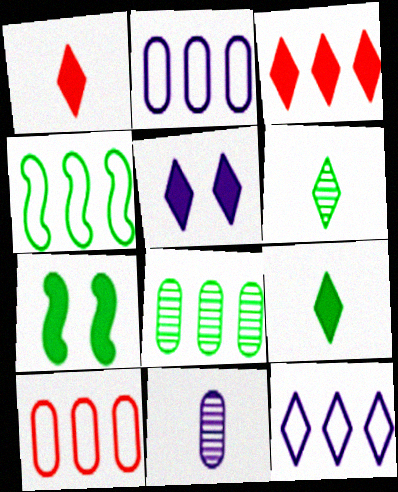[[3, 5, 9], 
[4, 10, 12]]